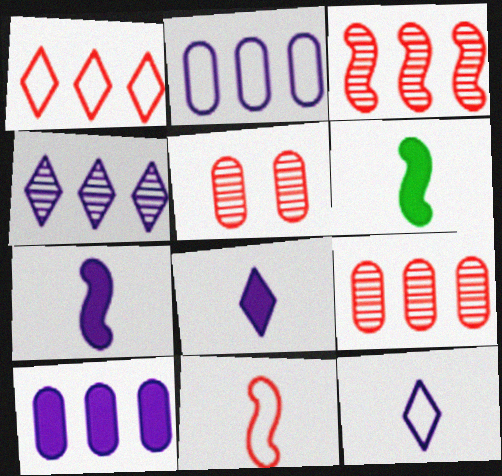[]